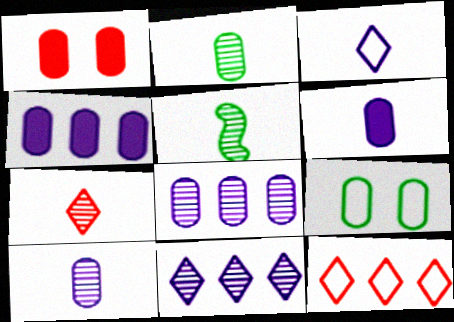[[5, 7, 10]]